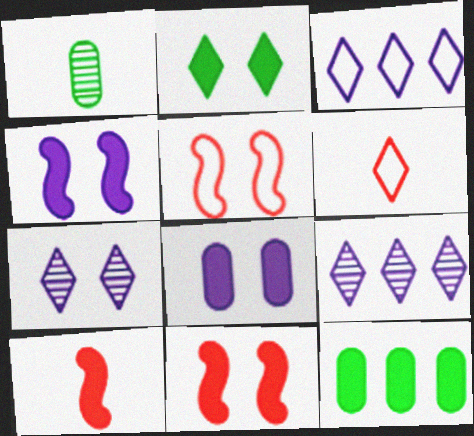[[1, 3, 11], 
[2, 6, 9], 
[2, 8, 11]]